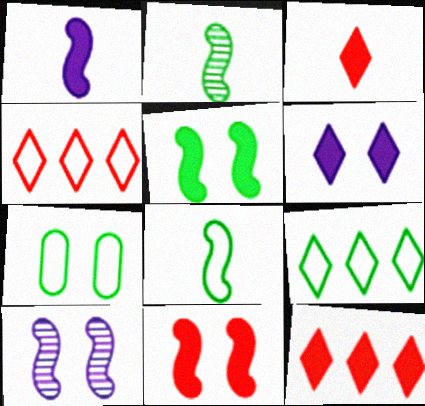[[7, 8, 9]]